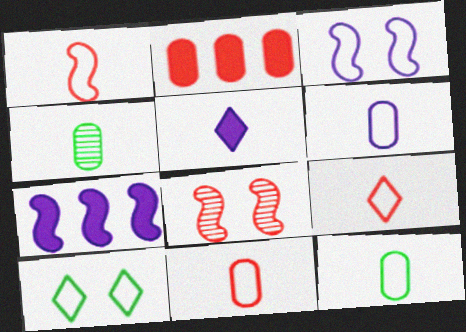[[1, 4, 5], 
[1, 9, 11], 
[2, 8, 9], 
[6, 11, 12]]